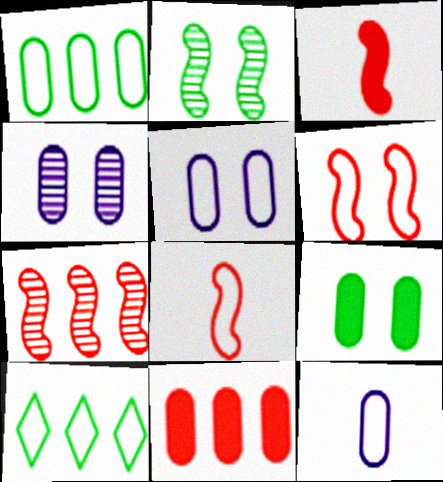[[3, 4, 10], 
[3, 6, 7], 
[5, 8, 10], 
[6, 10, 12]]